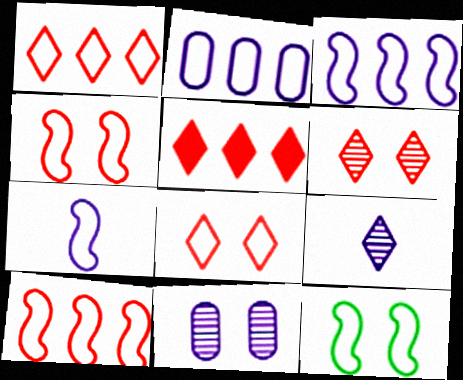[[7, 10, 12]]